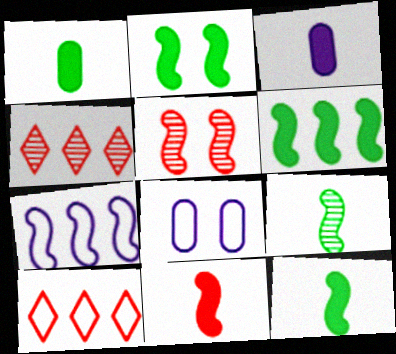[[2, 6, 12], 
[4, 8, 12], 
[5, 7, 12]]